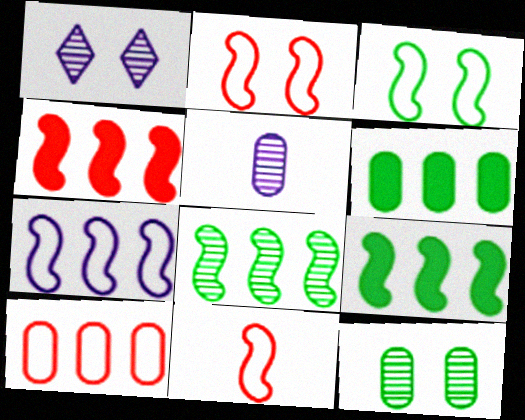[[1, 6, 11], 
[3, 7, 11], 
[4, 7, 8]]